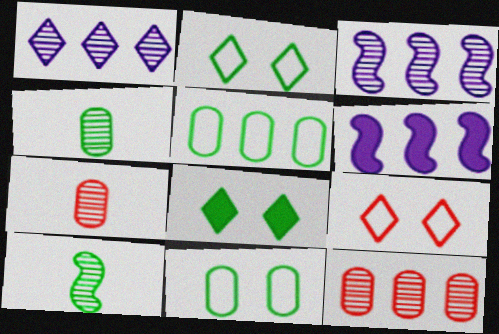[[2, 6, 7], 
[4, 6, 9], 
[5, 8, 10]]